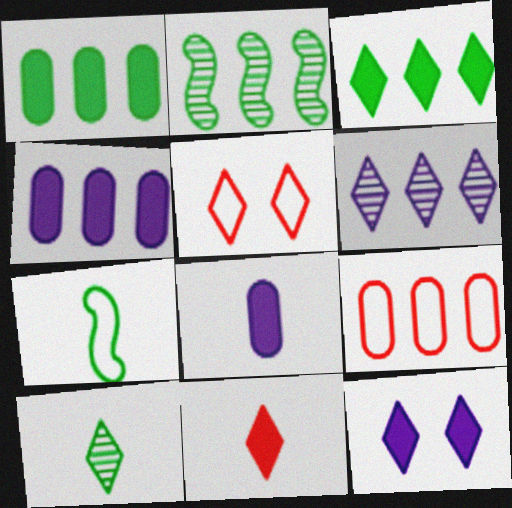[[2, 5, 8], 
[3, 11, 12]]